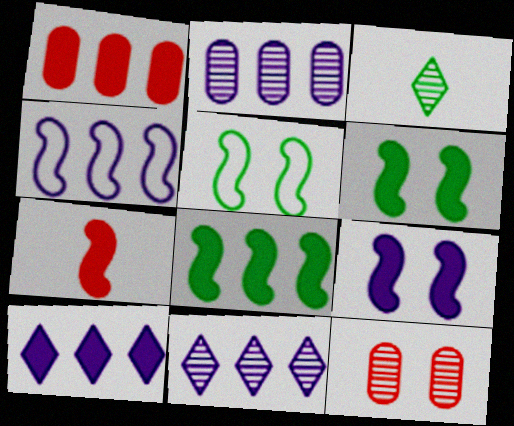[[1, 8, 10], 
[2, 4, 10], 
[7, 8, 9]]